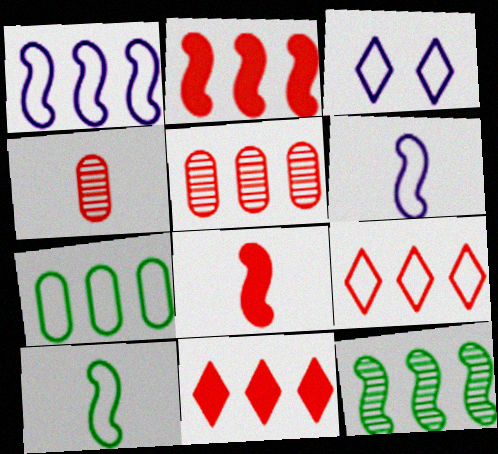[[1, 2, 12], 
[1, 7, 9], 
[2, 5, 9]]